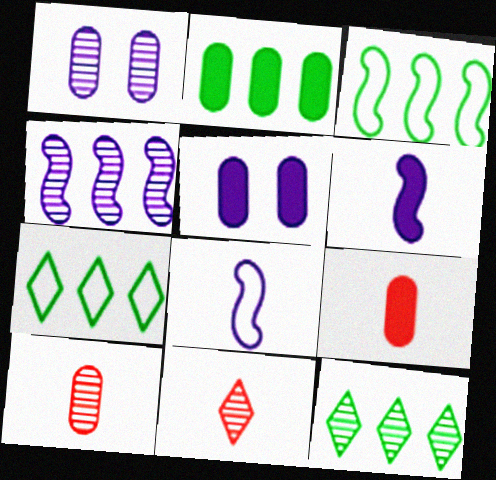[[2, 3, 12], 
[2, 5, 9], 
[3, 5, 11]]